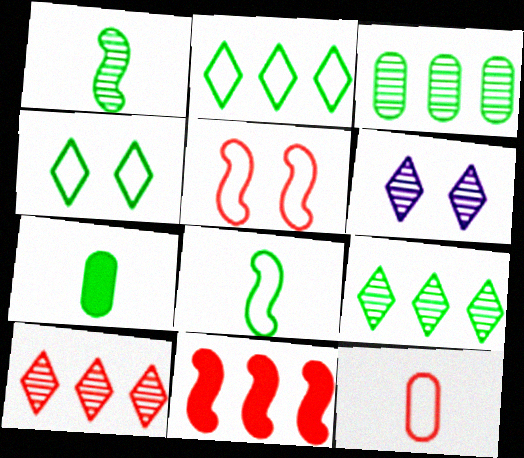[]